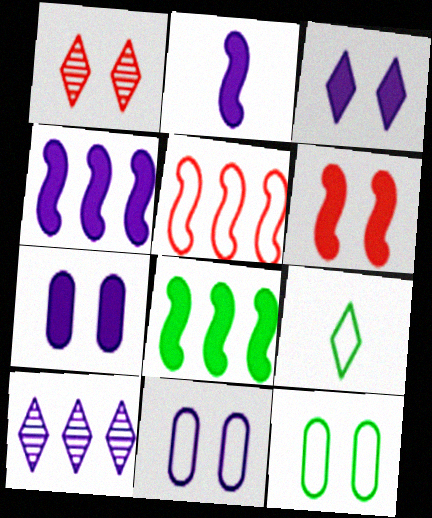[[2, 6, 8], 
[2, 10, 11], 
[5, 9, 11]]